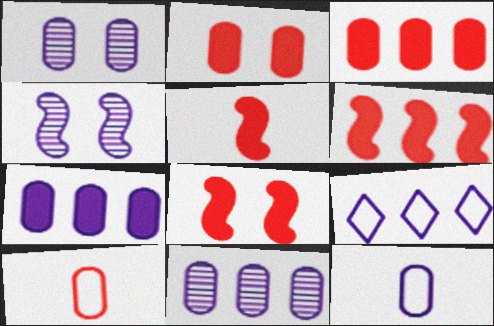[[1, 7, 12], 
[5, 6, 8]]